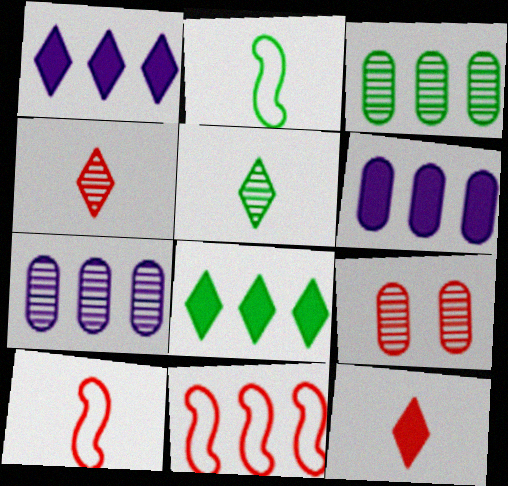[[1, 2, 9], 
[1, 3, 11], 
[7, 8, 11], 
[9, 11, 12]]